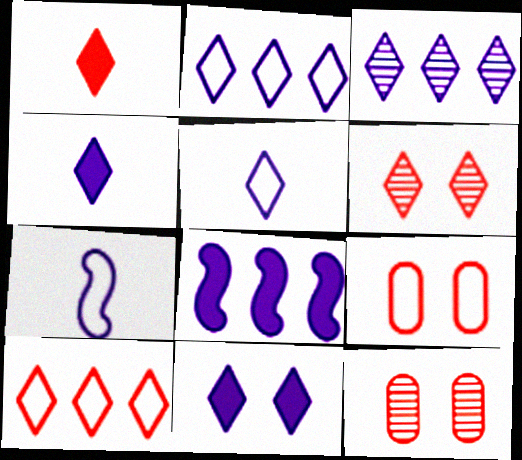[[1, 6, 10], 
[3, 5, 11]]